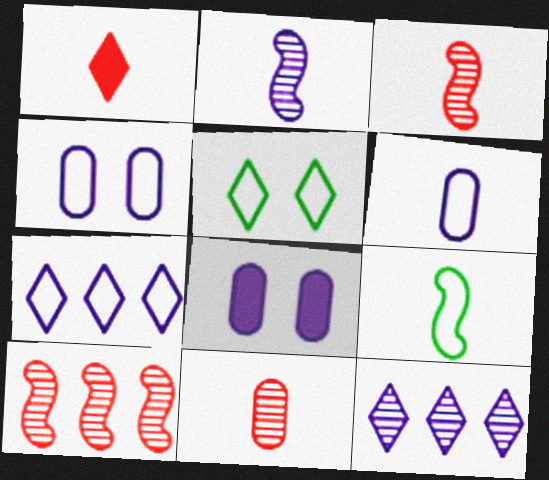[[1, 5, 12], 
[2, 7, 8]]